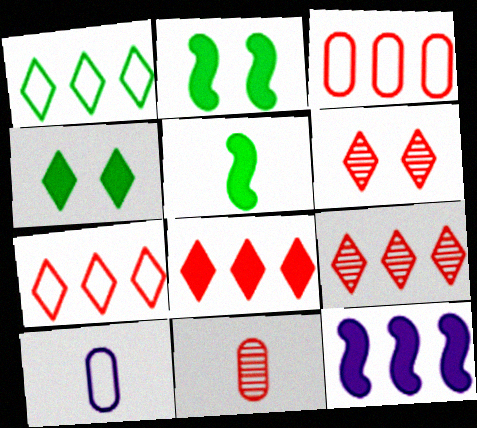[[2, 9, 10], 
[7, 8, 9]]